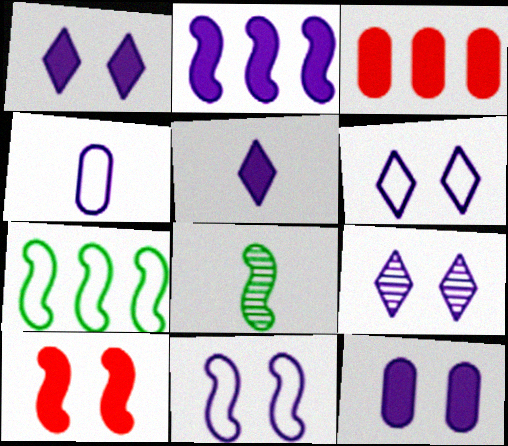[[1, 6, 9], 
[2, 4, 9], 
[2, 5, 12], 
[3, 6, 8], 
[9, 11, 12]]